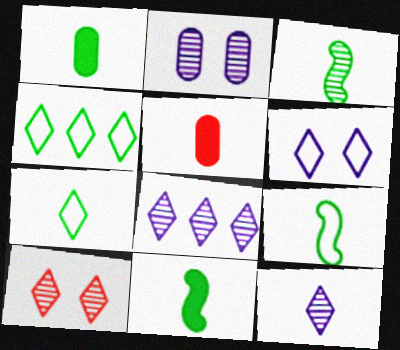[[1, 3, 7], 
[3, 9, 11], 
[5, 9, 12]]